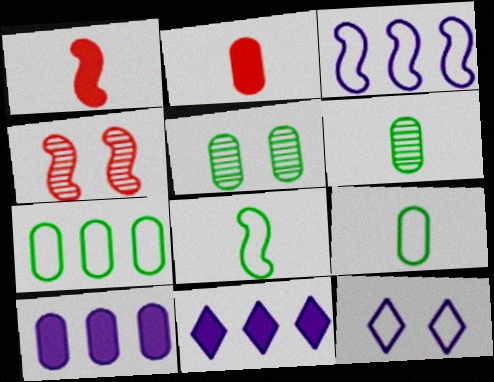[[4, 9, 11]]